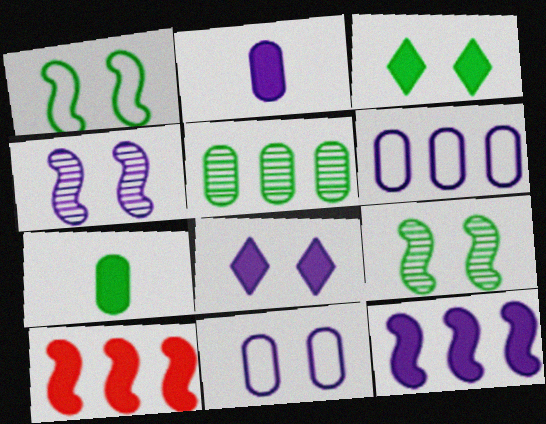[[2, 3, 10], 
[2, 8, 12], 
[4, 8, 11], 
[7, 8, 10]]